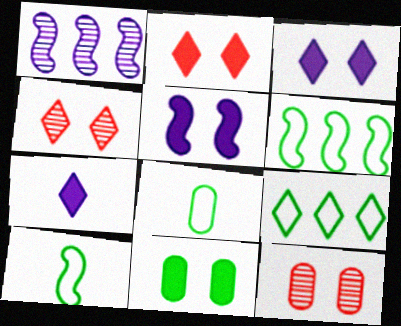[[1, 2, 8], 
[2, 5, 11], 
[4, 7, 9], 
[6, 7, 12]]